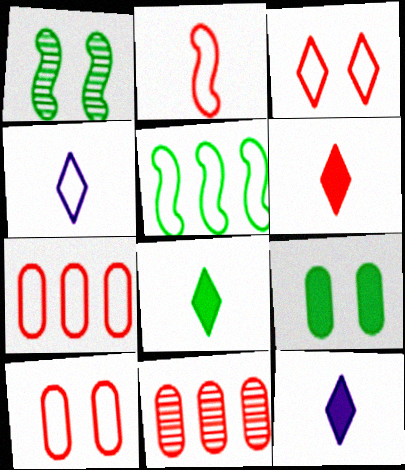[[1, 7, 12], 
[2, 3, 7], 
[4, 5, 10], 
[6, 8, 12]]